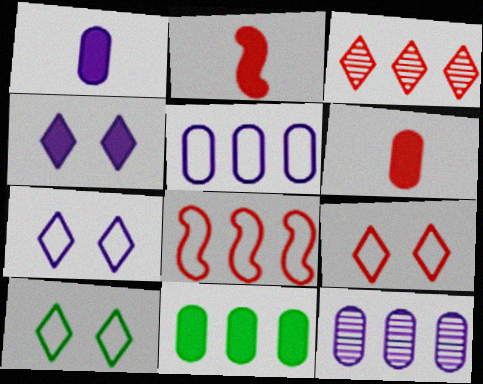[[2, 4, 11], 
[2, 10, 12], 
[7, 9, 10]]